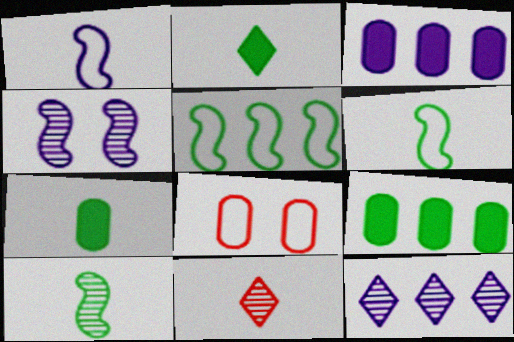[[1, 7, 11]]